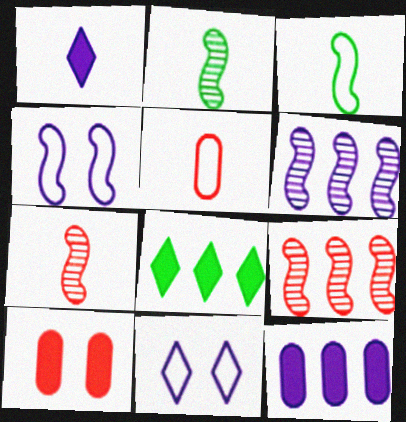[[1, 2, 5]]